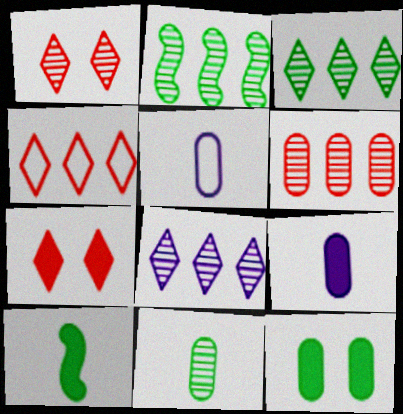[[2, 5, 7], 
[2, 6, 8], 
[5, 6, 12]]